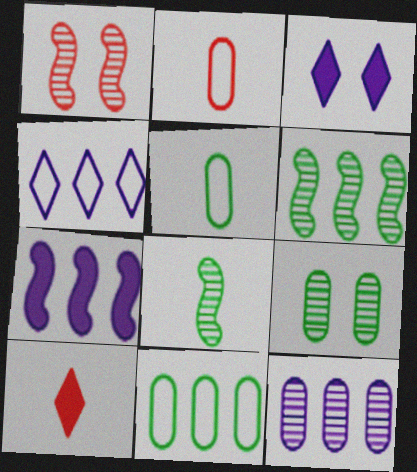[[2, 3, 6], 
[4, 7, 12]]